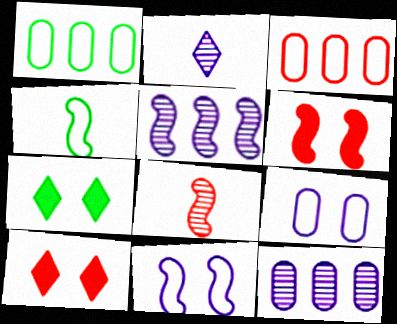[[1, 2, 6], 
[3, 8, 10], 
[4, 5, 6], 
[4, 10, 12]]